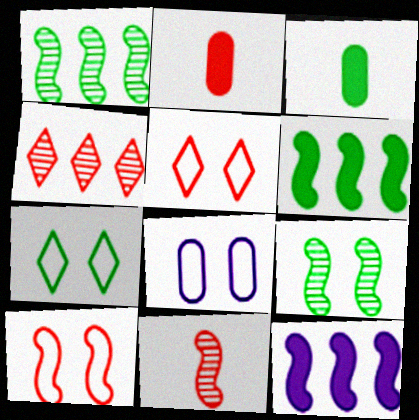[[1, 3, 7], 
[2, 4, 10], 
[7, 8, 10]]